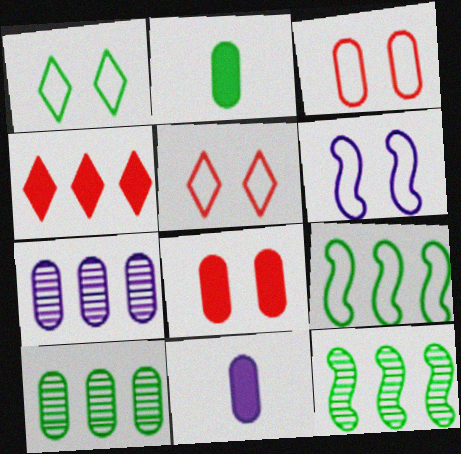[[1, 2, 12], 
[1, 3, 6], 
[2, 3, 7], 
[3, 10, 11], 
[4, 7, 9], 
[5, 11, 12]]